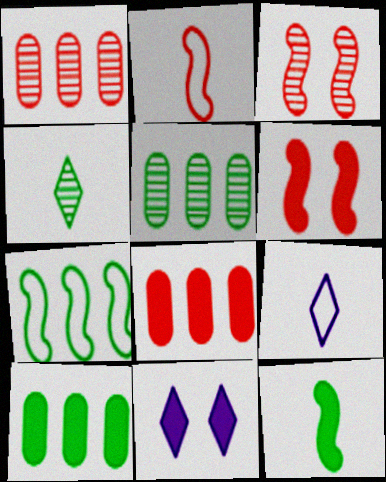[[2, 5, 11], 
[3, 9, 10], 
[5, 6, 9], 
[8, 11, 12]]